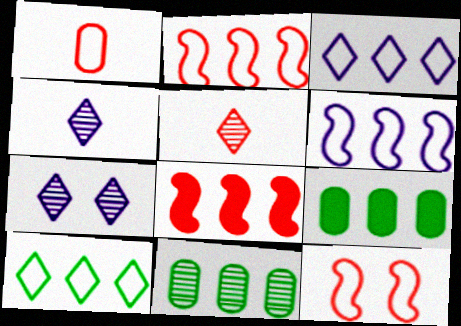[[3, 8, 11], 
[4, 9, 12]]